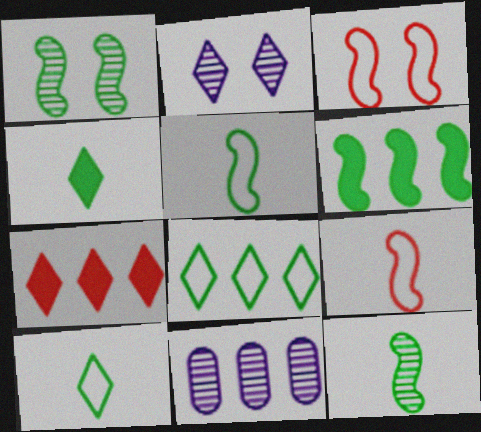[[1, 5, 6], 
[2, 7, 10], 
[3, 4, 11]]